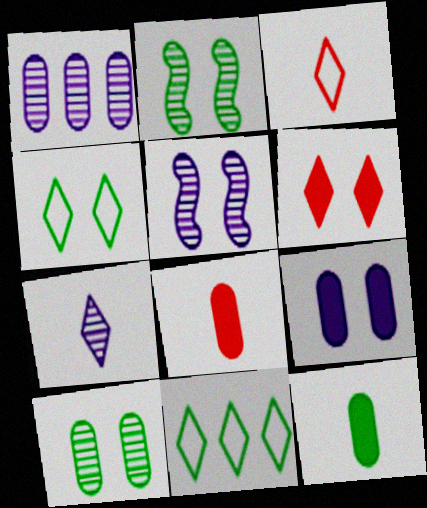[[1, 5, 7], 
[2, 11, 12], 
[5, 8, 11], 
[6, 7, 11]]